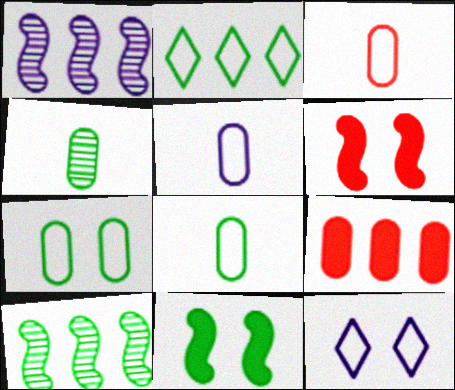[[1, 2, 9], 
[2, 4, 11], 
[3, 5, 8]]